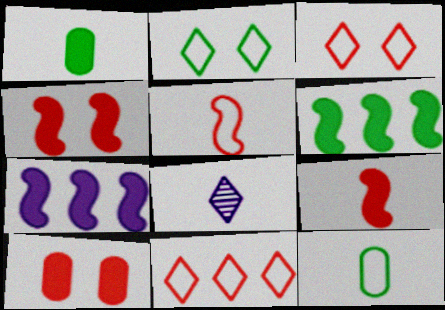[[1, 5, 8], 
[8, 9, 12]]